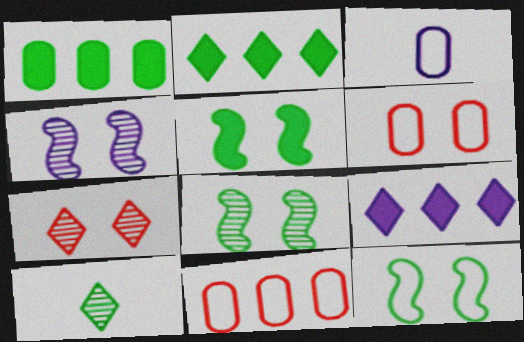[[1, 10, 12], 
[3, 4, 9], 
[5, 8, 12]]